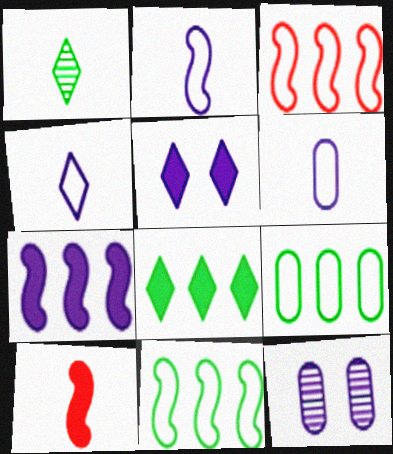[[1, 6, 10], 
[2, 4, 6], 
[4, 7, 12]]